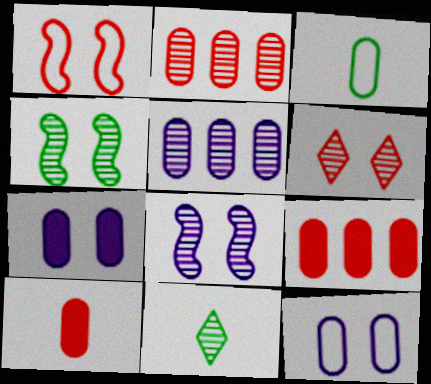[[2, 3, 7], 
[2, 8, 11]]